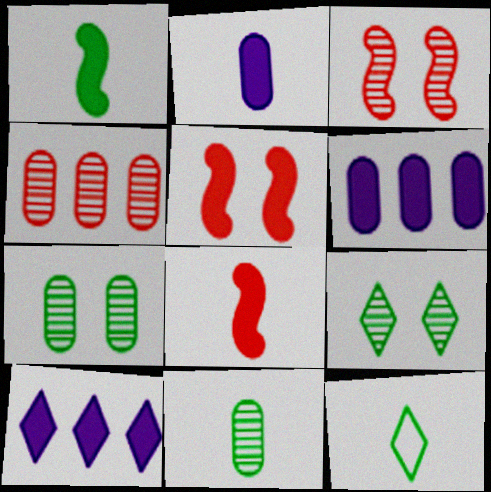[[1, 11, 12], 
[3, 6, 12]]